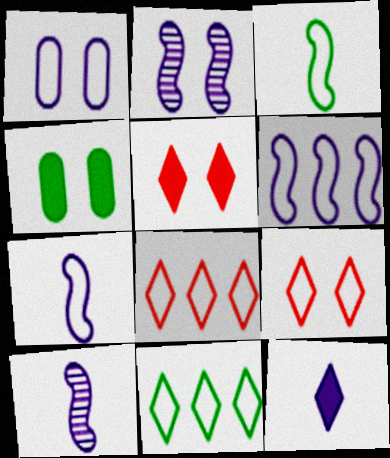[[1, 3, 8], 
[2, 4, 9], 
[4, 8, 10]]